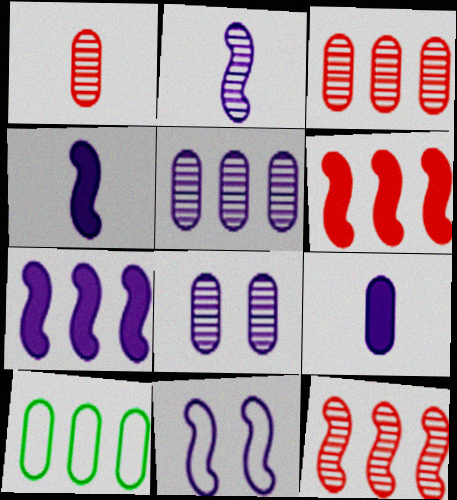[[2, 7, 11]]